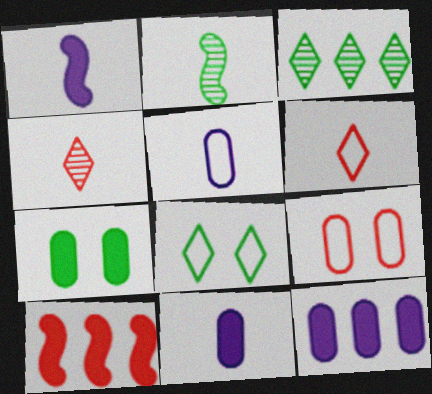[[1, 3, 9], 
[2, 6, 11], 
[4, 9, 10]]